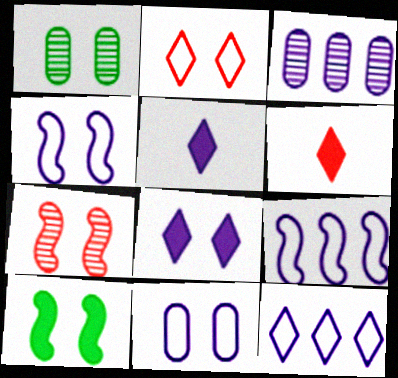[[1, 6, 9], 
[3, 4, 5], 
[4, 7, 10]]